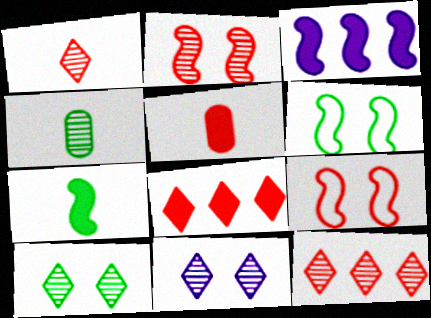[[5, 9, 12]]